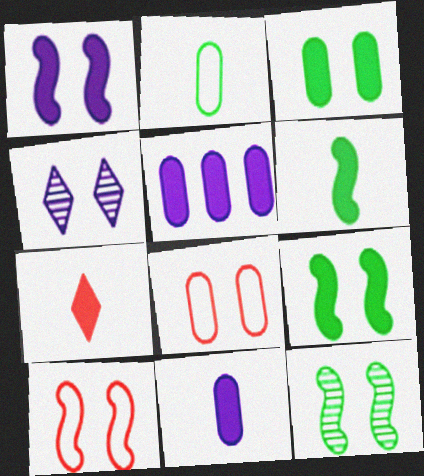[[1, 10, 12], 
[3, 4, 10], 
[4, 8, 9], 
[5, 7, 9], 
[6, 7, 11]]